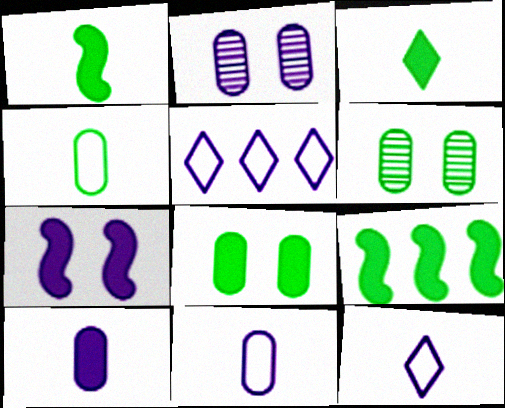[[3, 8, 9]]